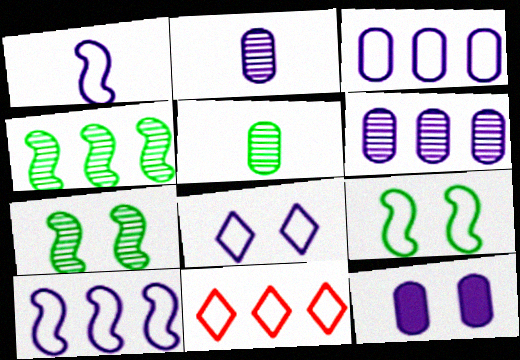[[1, 3, 8], 
[2, 3, 12]]